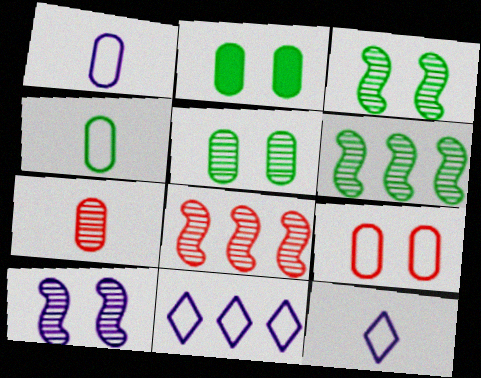[[2, 8, 12]]